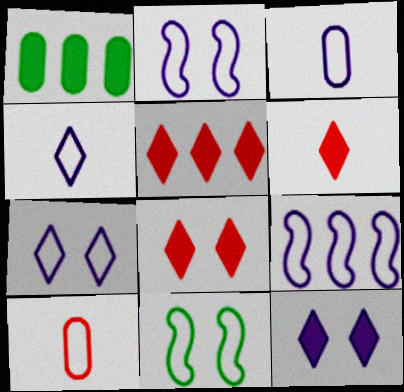[[3, 7, 9], 
[5, 6, 8]]